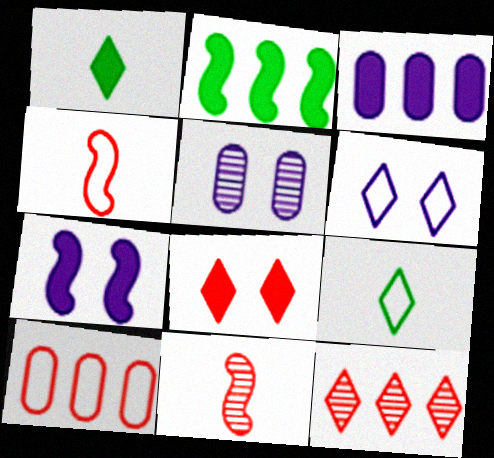[[1, 6, 12], 
[5, 6, 7], 
[8, 10, 11]]